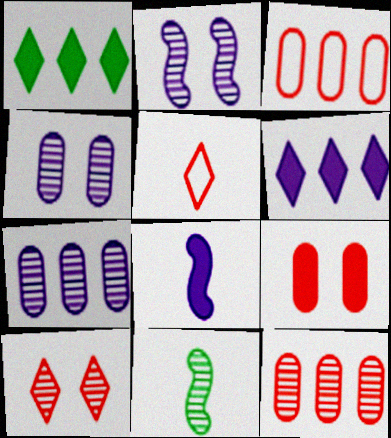[[1, 8, 9], 
[7, 10, 11]]